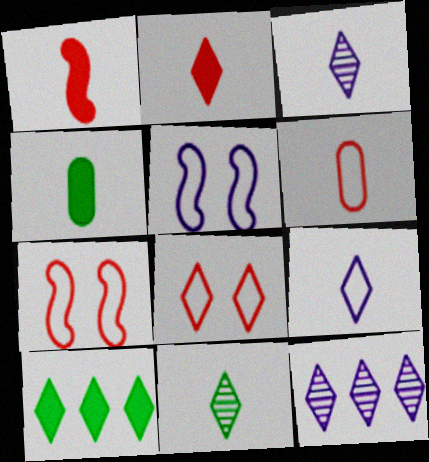[[2, 9, 11], 
[3, 8, 10], 
[4, 7, 12]]